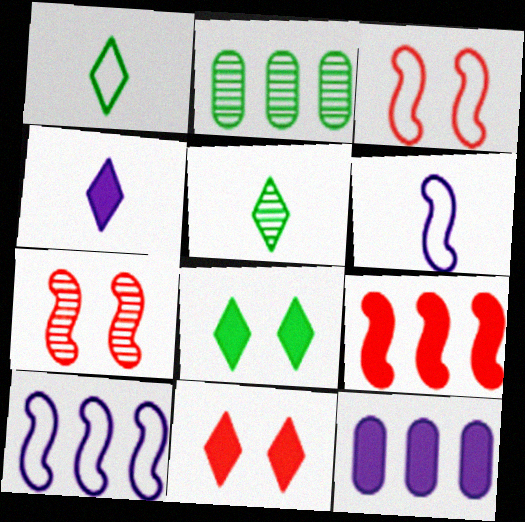[[1, 7, 12], 
[2, 3, 4], 
[2, 6, 11], 
[3, 5, 12]]